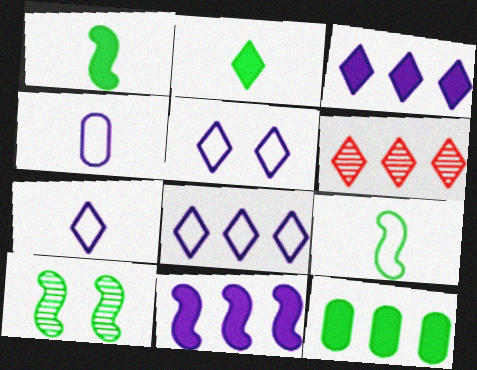[[2, 5, 6], 
[5, 7, 8]]